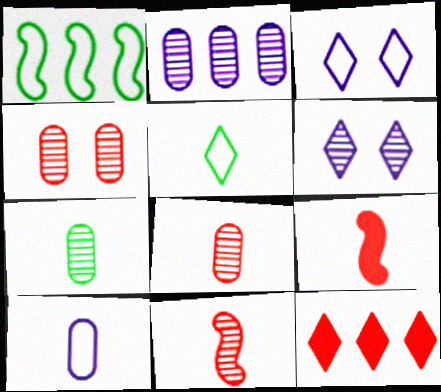[[1, 2, 12], 
[2, 4, 7], 
[5, 6, 12]]